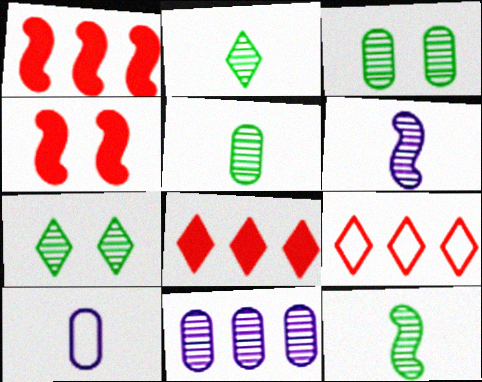[[1, 7, 10], 
[2, 5, 12]]